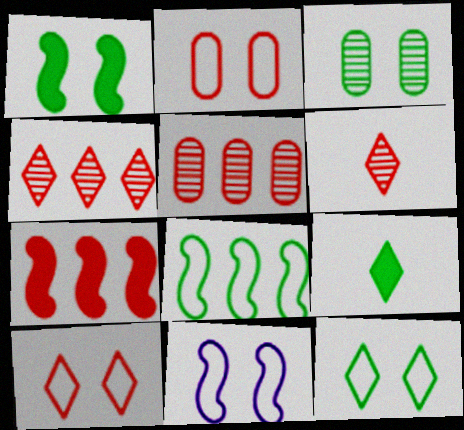[[1, 3, 12], 
[2, 6, 7], 
[2, 11, 12], 
[3, 8, 9], 
[5, 9, 11]]